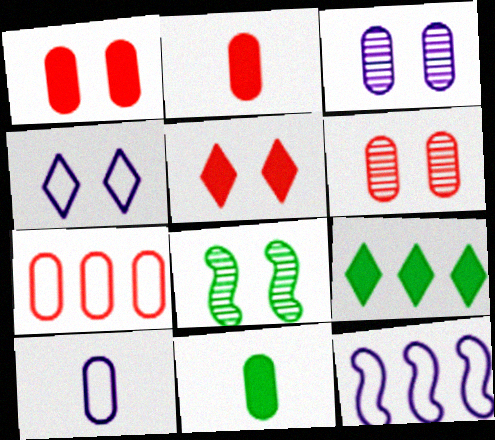[[1, 4, 8], 
[2, 6, 7], 
[3, 7, 11], 
[4, 10, 12]]